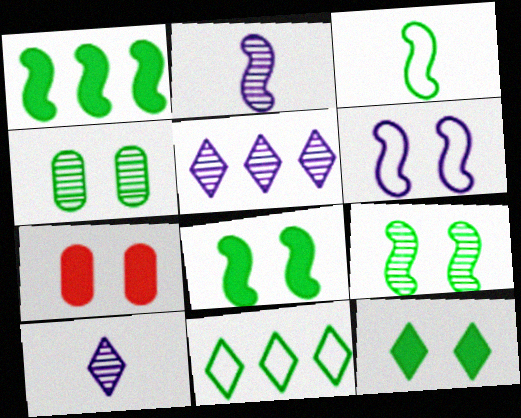[[1, 3, 9], 
[2, 7, 11], 
[3, 5, 7]]